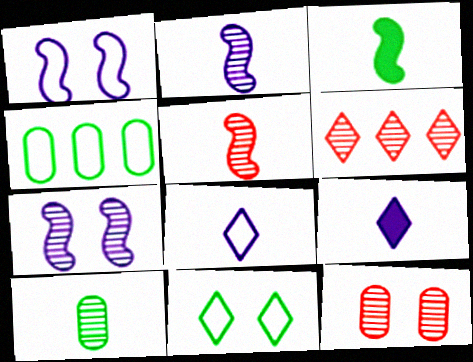[[5, 6, 12], 
[6, 7, 10], 
[6, 9, 11]]